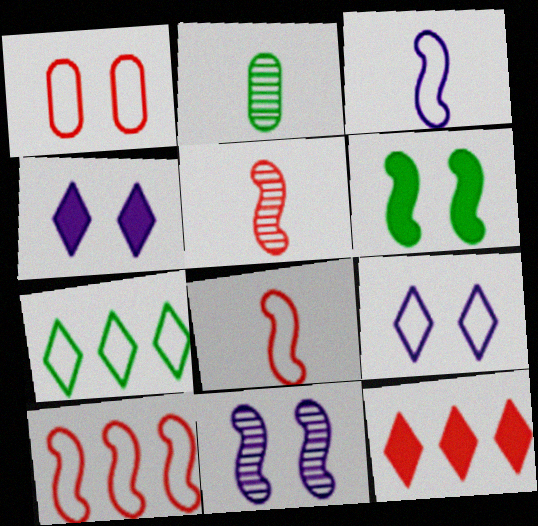[[1, 3, 7], 
[1, 5, 12], 
[2, 4, 10], 
[2, 6, 7]]